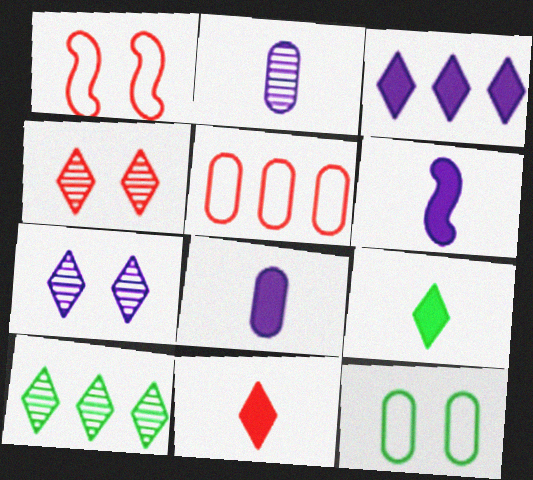[[1, 8, 10]]